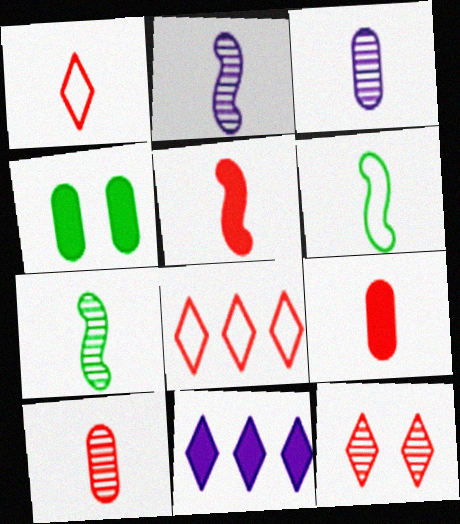[[1, 5, 10], 
[2, 4, 8], 
[2, 5, 6], 
[4, 5, 11]]